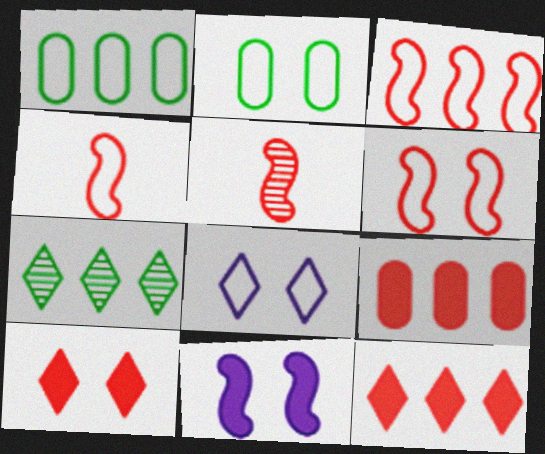[[1, 4, 8], 
[2, 6, 8], 
[3, 4, 6]]